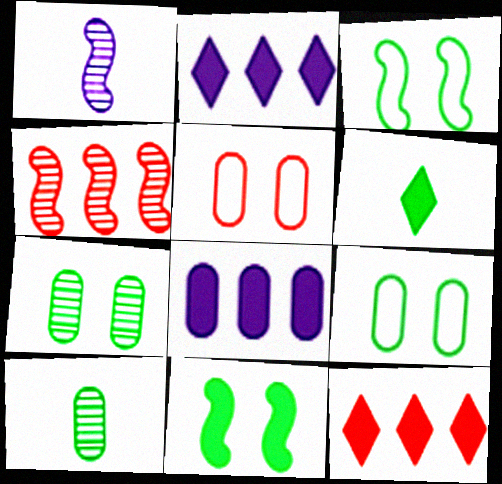[[1, 9, 12], 
[5, 8, 10]]